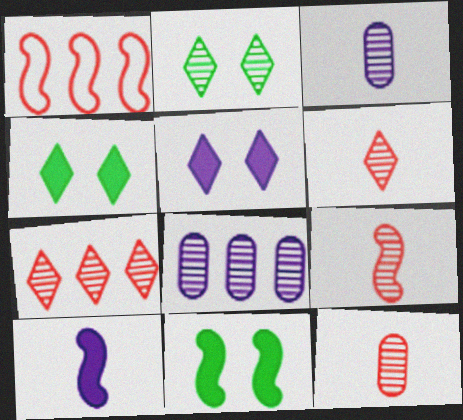[[1, 3, 4], 
[2, 8, 9], 
[6, 9, 12]]